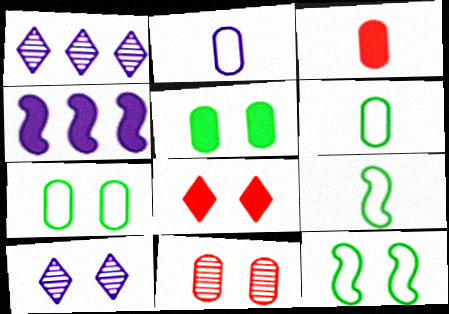[[1, 3, 12], 
[2, 4, 10]]